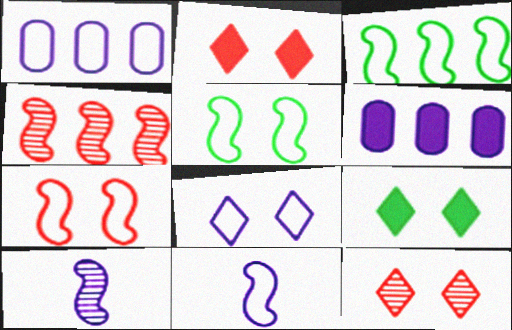[[1, 8, 11], 
[3, 7, 11], 
[6, 8, 10], 
[8, 9, 12]]